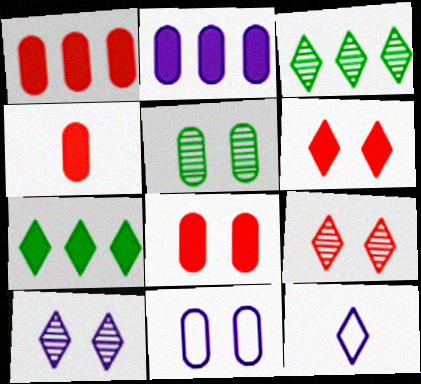[[1, 4, 8], 
[3, 6, 12], 
[5, 8, 11], 
[7, 9, 12]]